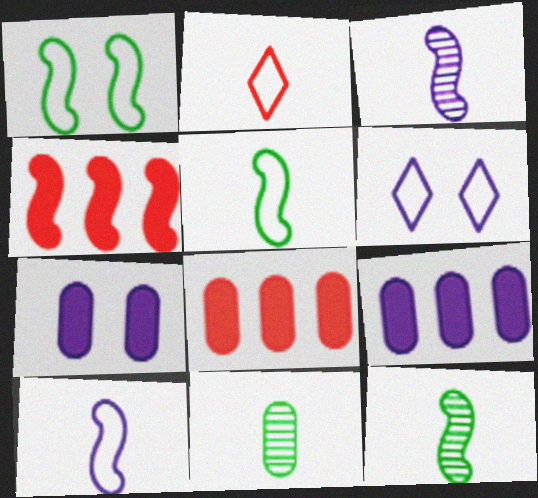[[1, 3, 4], 
[3, 6, 9], 
[4, 6, 11], 
[6, 8, 12]]